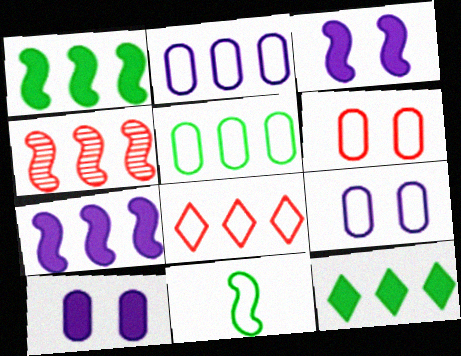[[2, 4, 12], 
[3, 4, 11], 
[8, 9, 11]]